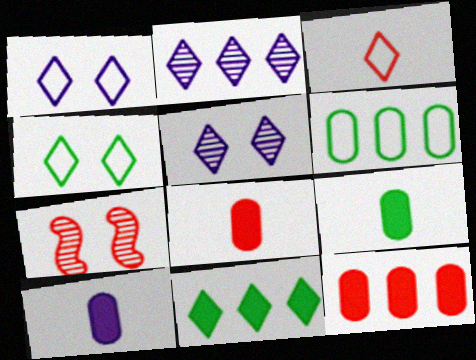[[3, 5, 11], 
[3, 7, 12], 
[8, 9, 10]]